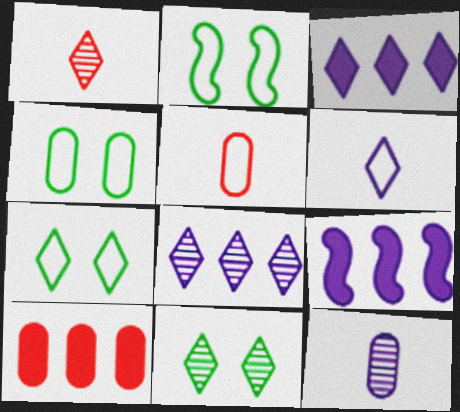[[1, 3, 7], 
[1, 4, 9], 
[1, 8, 11], 
[2, 4, 7], 
[4, 10, 12], 
[5, 9, 11]]